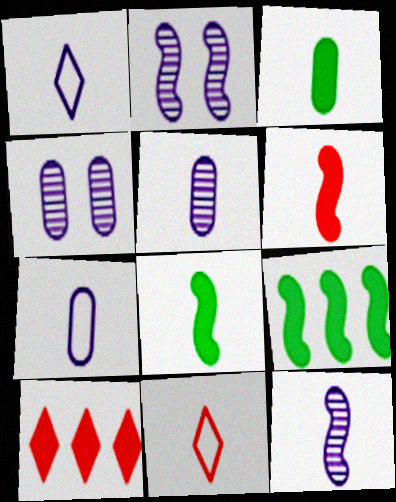[[3, 11, 12], 
[4, 9, 11], 
[5, 8, 11]]